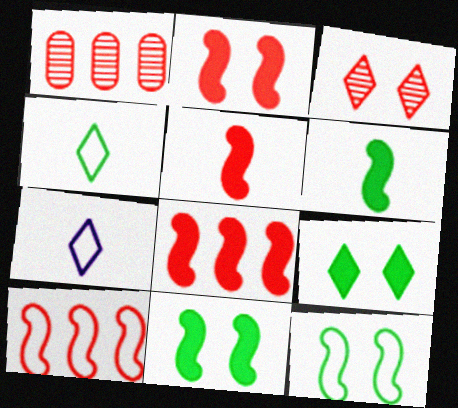[[1, 7, 11], 
[2, 5, 8]]